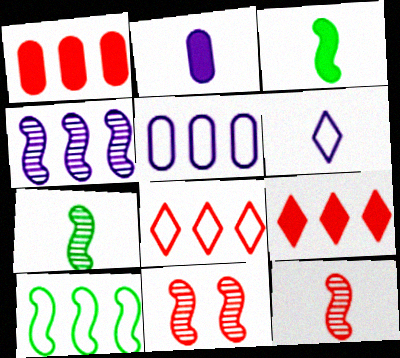[[4, 7, 11], 
[5, 8, 10]]